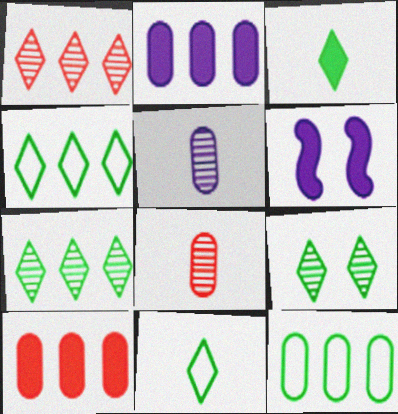[[3, 4, 9], 
[3, 6, 10], 
[4, 6, 8]]